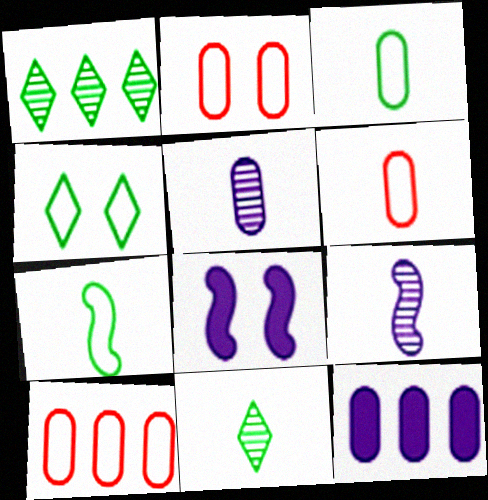[[1, 6, 8], 
[2, 6, 10], 
[8, 10, 11]]